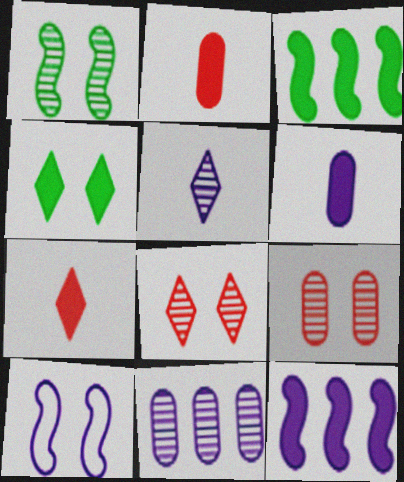[[2, 4, 12], 
[4, 9, 10]]